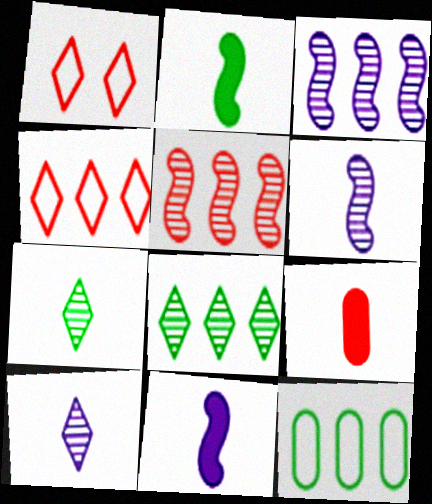[[1, 5, 9]]